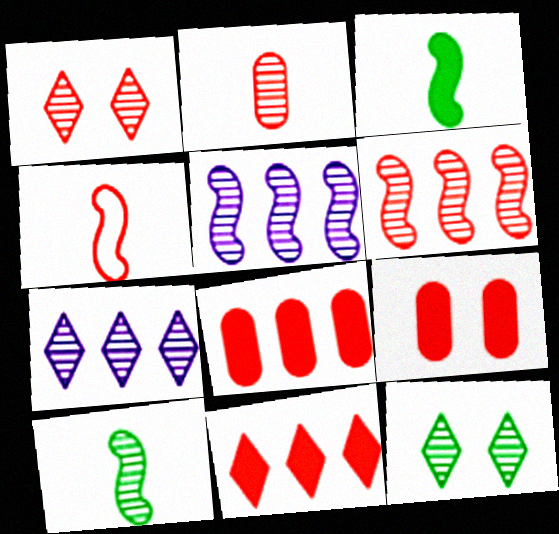[[1, 2, 6], 
[1, 4, 8], 
[2, 5, 12]]